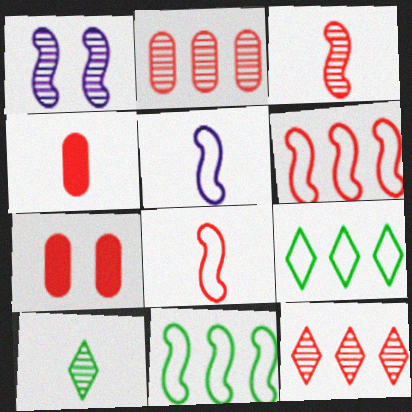[[1, 2, 10], 
[1, 4, 9], 
[4, 5, 10], 
[7, 8, 12]]